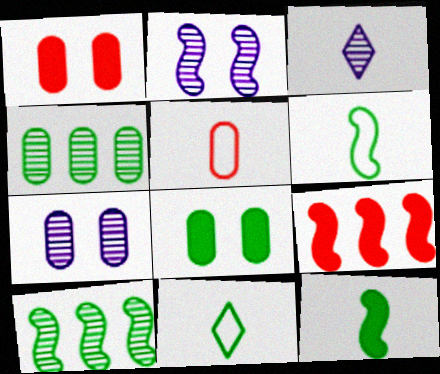[[2, 6, 9], 
[3, 5, 12], 
[7, 9, 11], 
[8, 10, 11]]